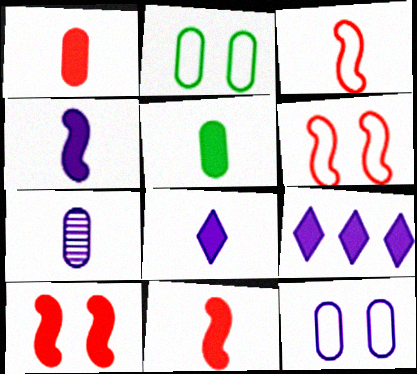[[5, 8, 11], 
[5, 9, 10]]